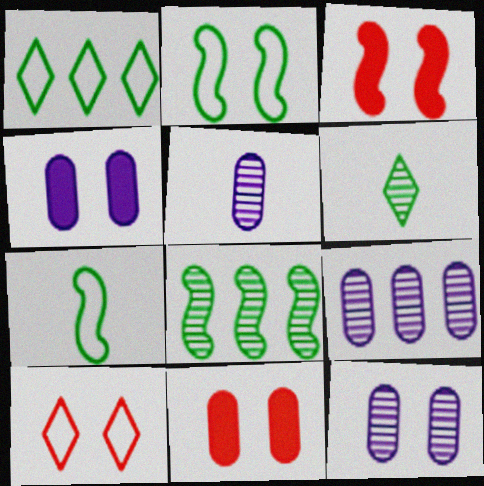[[1, 3, 5], 
[5, 9, 12]]